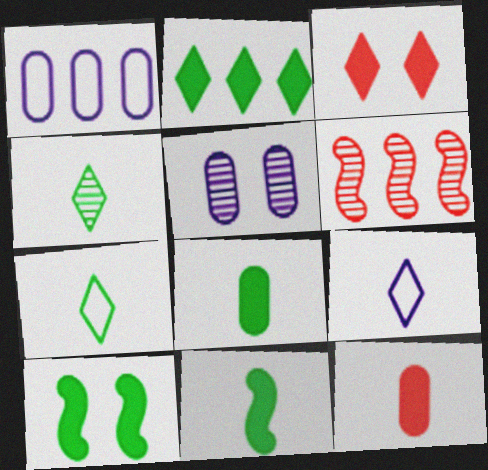[[1, 2, 6], 
[2, 8, 10], 
[4, 5, 6]]